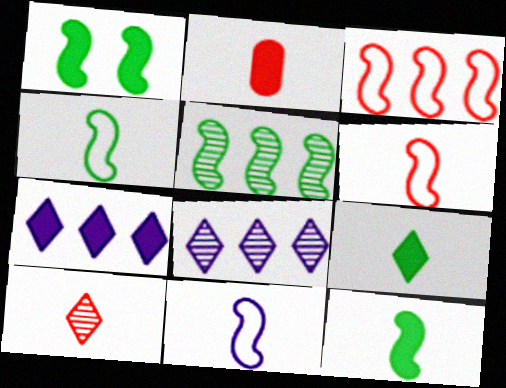[[1, 2, 7], 
[1, 4, 5], 
[2, 6, 10], 
[4, 6, 11]]